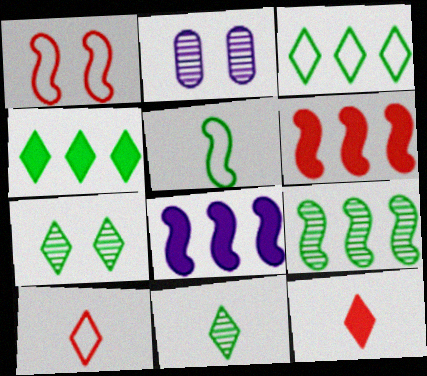[]